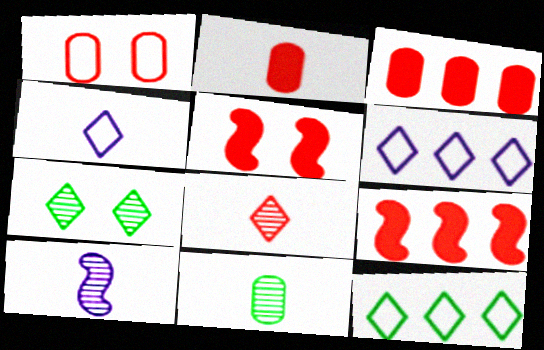[[1, 8, 9], 
[5, 6, 11], 
[8, 10, 11]]